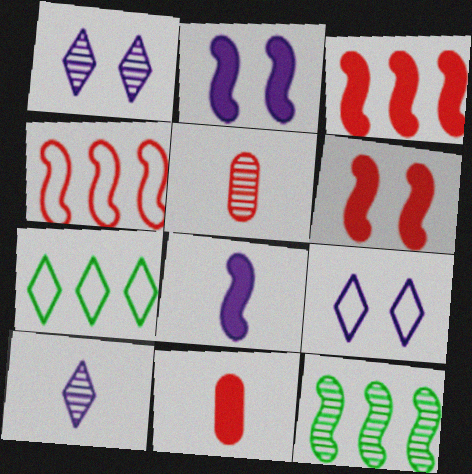[[1, 5, 12], 
[2, 5, 7], 
[9, 11, 12]]